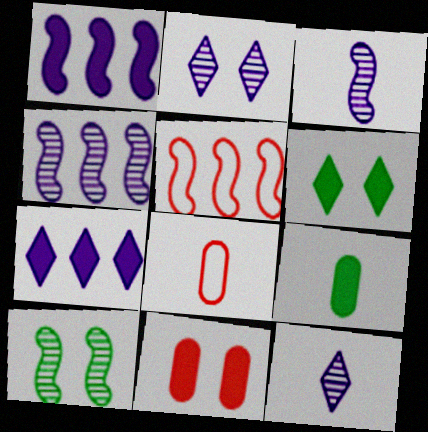[[2, 5, 9], 
[4, 6, 8], 
[7, 8, 10]]